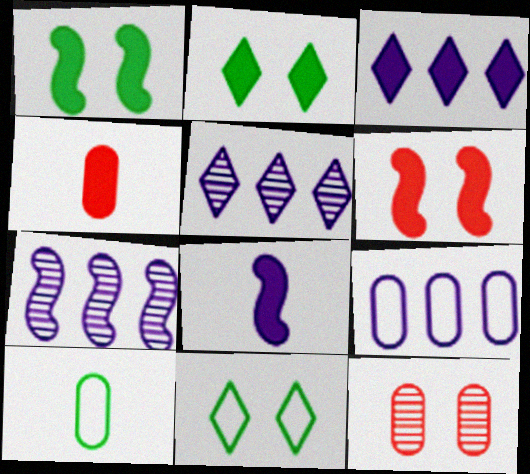[[1, 3, 4], 
[3, 7, 9], 
[4, 7, 11], 
[5, 6, 10]]